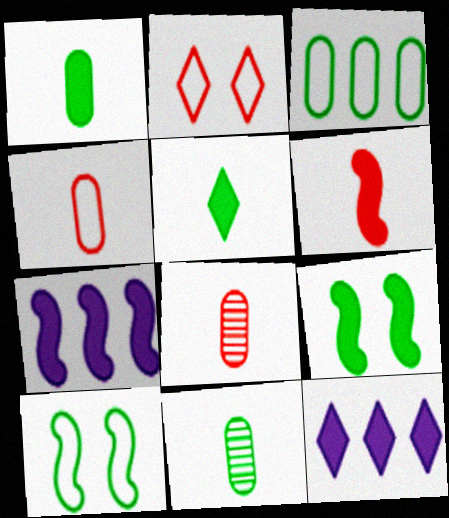[[2, 7, 11], 
[6, 7, 9], 
[8, 10, 12]]